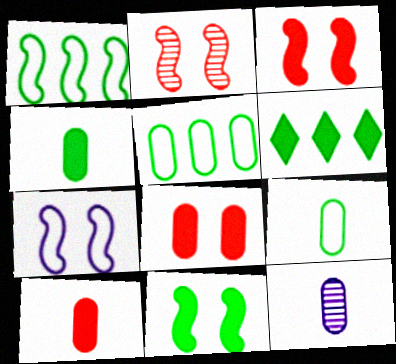[[2, 7, 11], 
[4, 6, 11], 
[5, 8, 12], 
[9, 10, 12]]